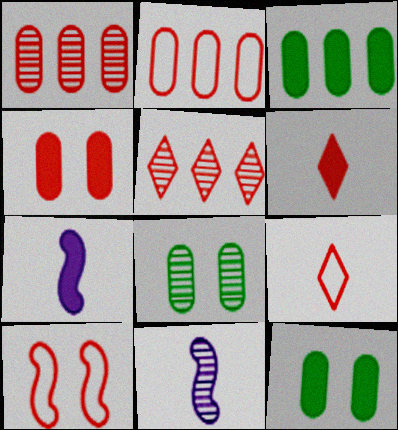[[1, 6, 10], 
[2, 9, 10], 
[5, 8, 11]]